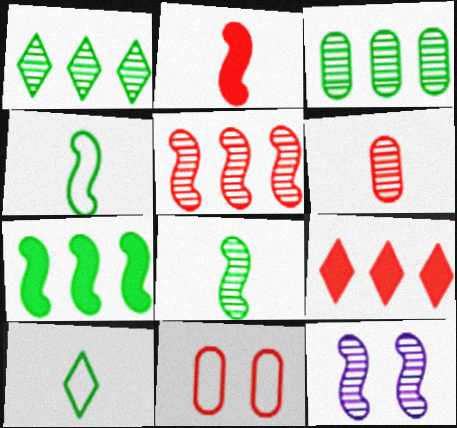[[1, 6, 12], 
[5, 8, 12]]